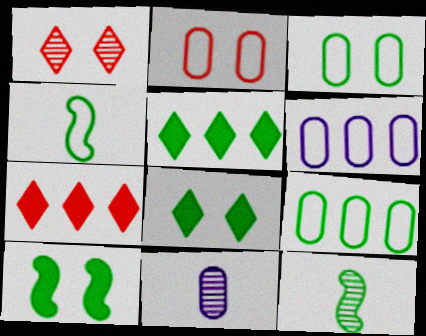[[3, 5, 12], 
[8, 9, 12]]